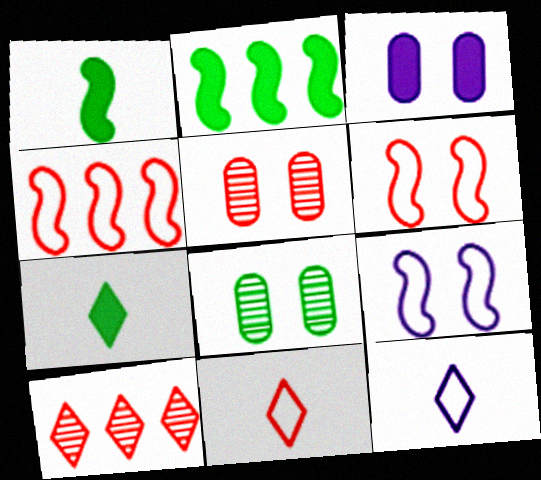[[2, 5, 12]]